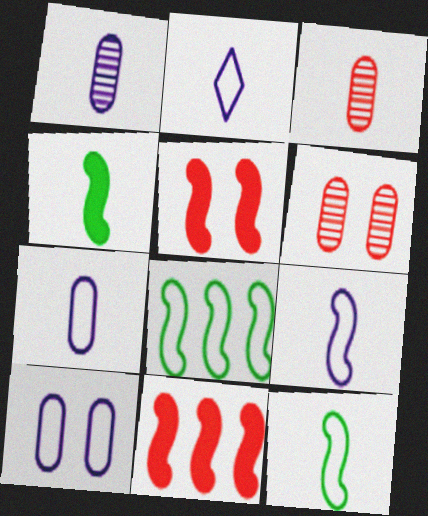[[2, 3, 4], 
[2, 7, 9]]